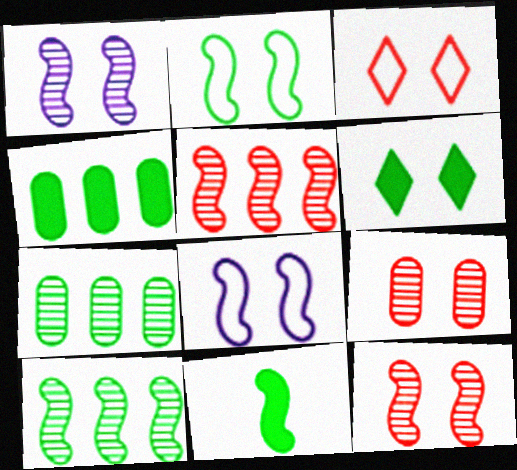[[2, 10, 11], 
[4, 6, 11], 
[5, 8, 11], 
[6, 8, 9]]